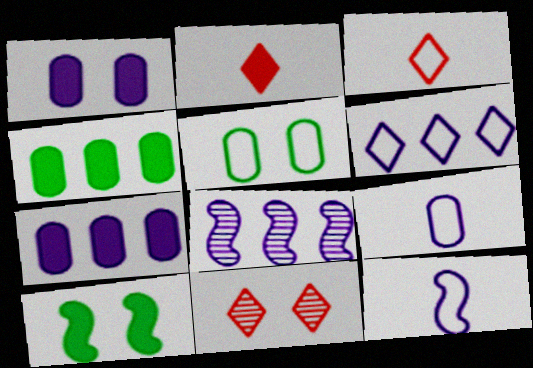[[2, 5, 8], 
[2, 7, 10], 
[4, 11, 12], 
[6, 7, 8]]